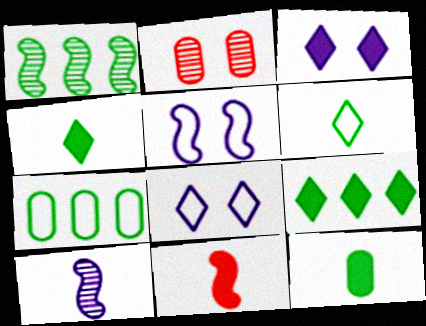[[1, 5, 11], 
[1, 7, 9]]